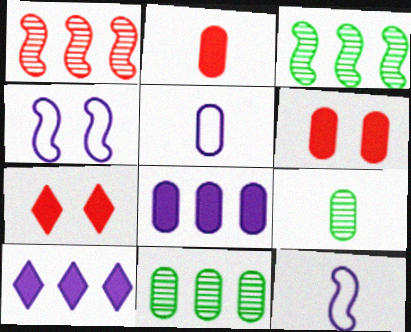[[2, 5, 9], 
[3, 5, 7], 
[5, 6, 11], 
[7, 11, 12]]